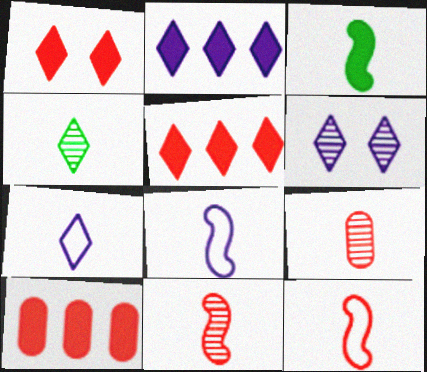[[2, 6, 7], 
[3, 7, 9], 
[3, 8, 11]]